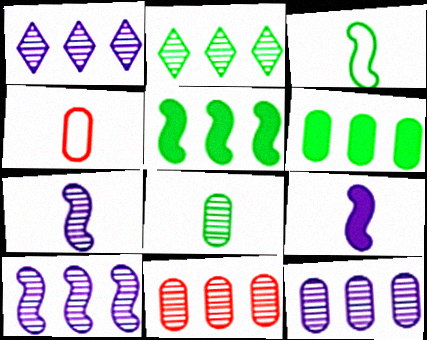[[1, 10, 12], 
[2, 10, 11]]